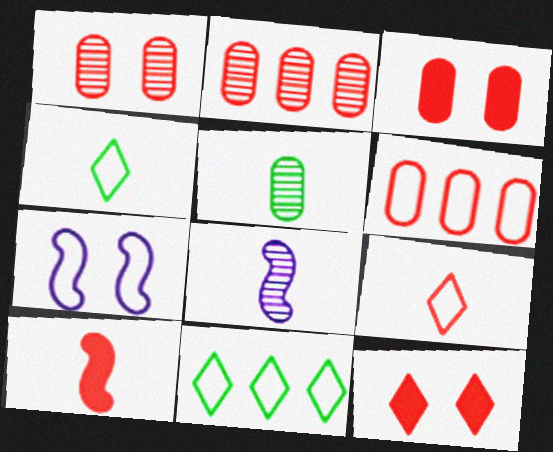[[3, 8, 11], 
[4, 6, 7]]